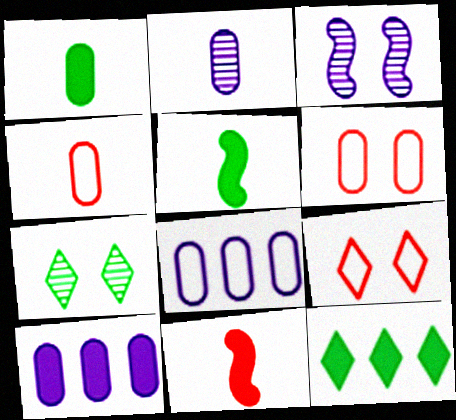[[1, 2, 4], 
[3, 4, 12], 
[7, 8, 11]]